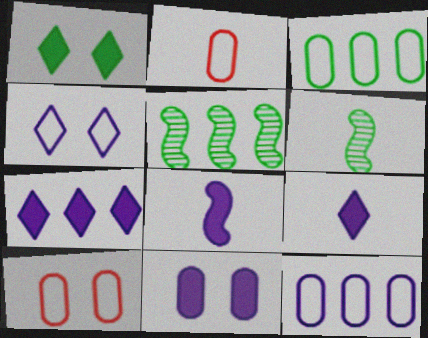[[1, 3, 6], 
[2, 6, 9], 
[5, 9, 10], 
[6, 7, 10], 
[7, 8, 11]]